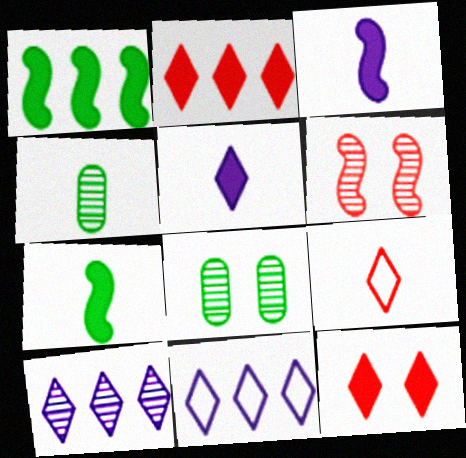[[3, 4, 9], 
[4, 6, 10]]